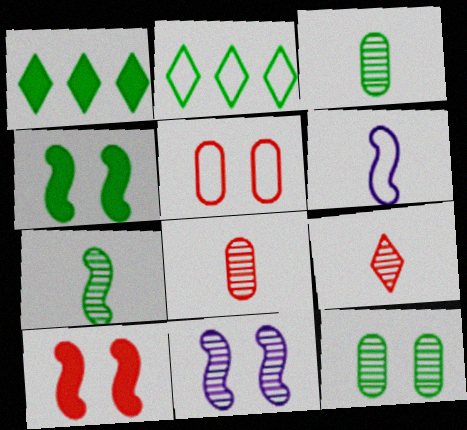[[2, 3, 4], 
[2, 5, 6]]